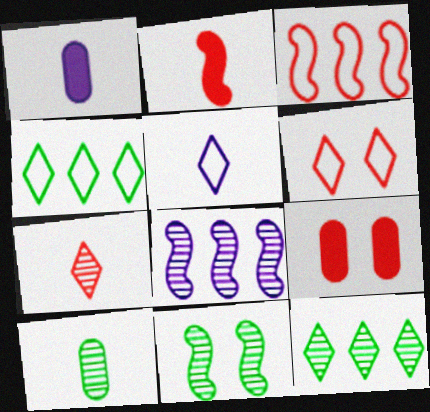[[2, 5, 10], 
[3, 7, 9], 
[4, 5, 6], 
[10, 11, 12]]